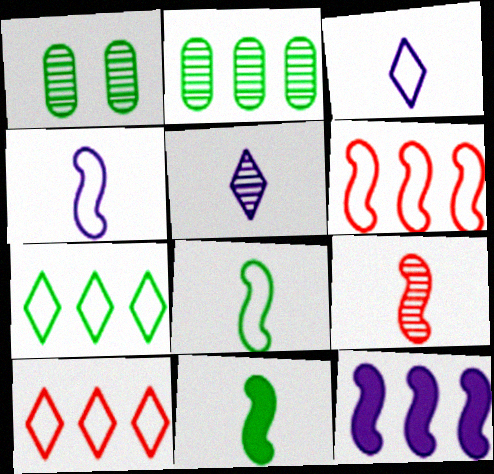[[1, 7, 11], 
[2, 10, 12], 
[4, 9, 11]]